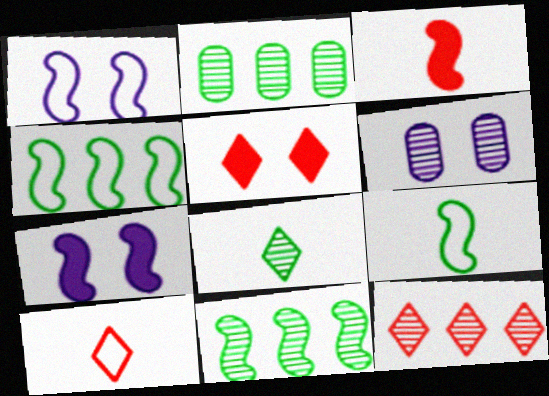[[1, 3, 11], 
[2, 7, 10], 
[5, 10, 12]]